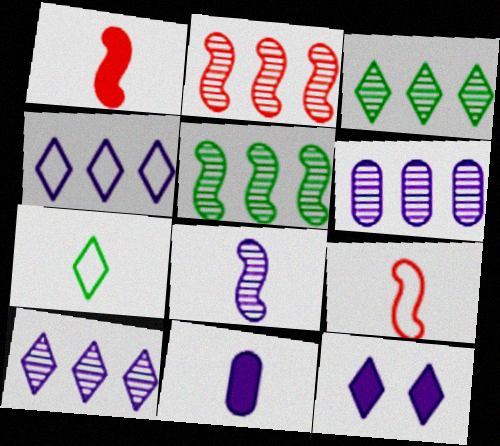[[2, 3, 6]]